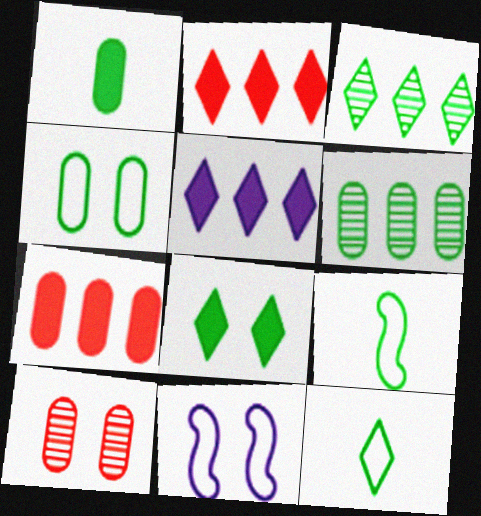[[1, 4, 6], 
[3, 8, 12], 
[5, 9, 10], 
[6, 8, 9], 
[8, 10, 11]]